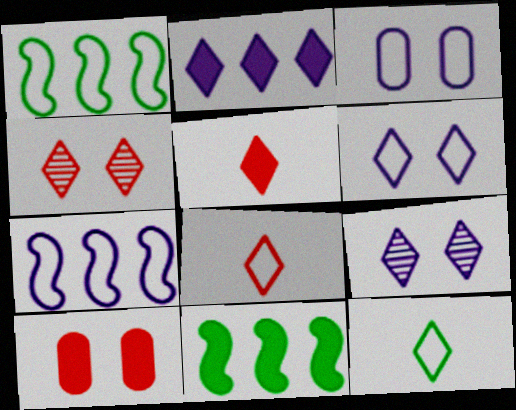[[1, 3, 8], 
[2, 4, 12]]